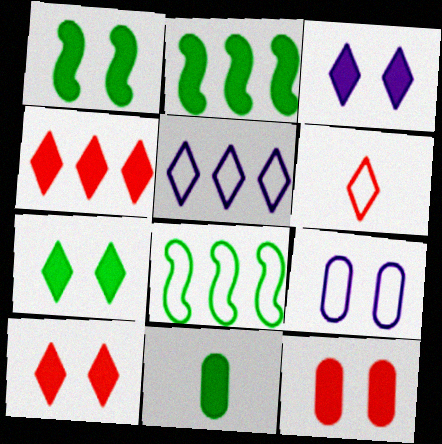[[1, 3, 12], 
[2, 7, 11], 
[3, 7, 10], 
[6, 8, 9]]